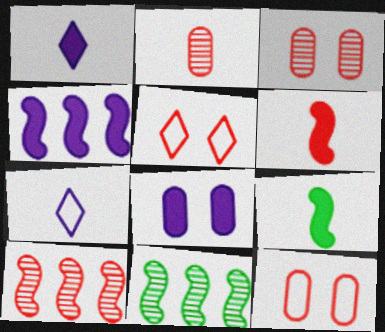[[1, 4, 8], 
[1, 11, 12], 
[2, 7, 9]]